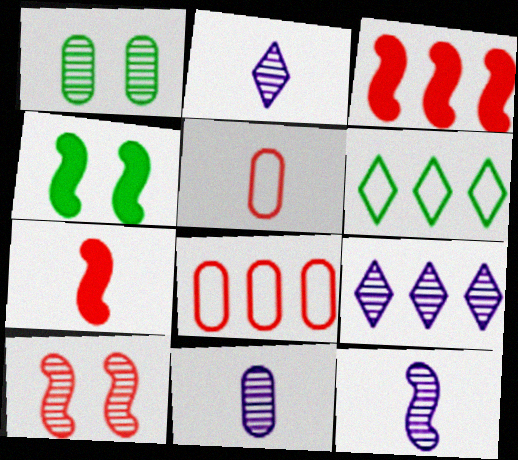[[2, 4, 8], 
[2, 11, 12], 
[4, 5, 9]]